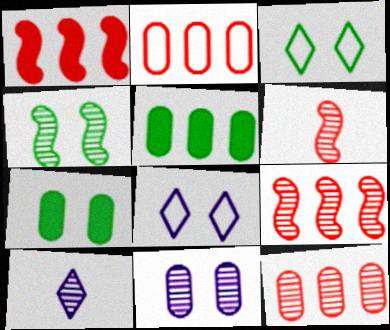[[3, 4, 7], 
[4, 10, 12], 
[5, 6, 8]]